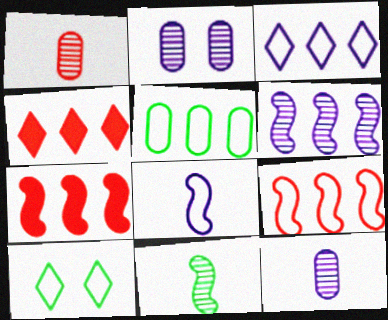[[3, 5, 9], 
[4, 5, 6], 
[7, 10, 12]]